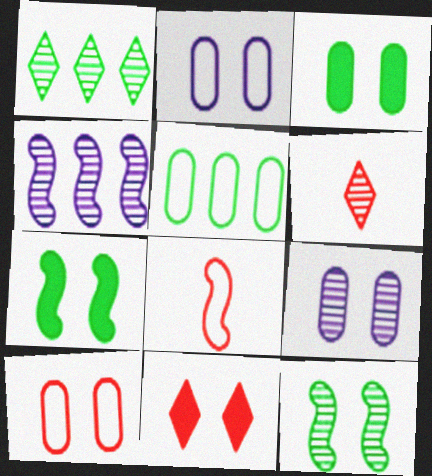[[2, 11, 12], 
[3, 9, 10], 
[4, 7, 8]]